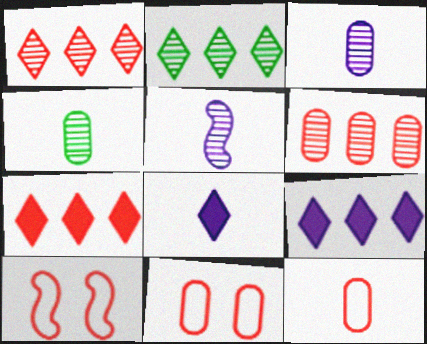[[4, 9, 10]]